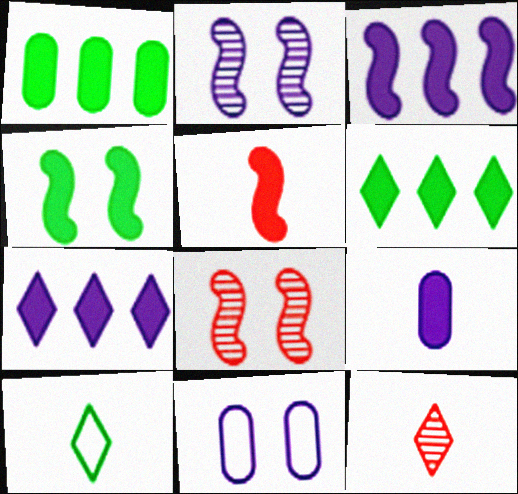[[3, 4, 5]]